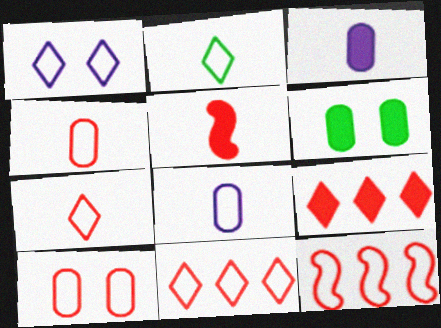[[1, 2, 11], 
[7, 10, 12]]